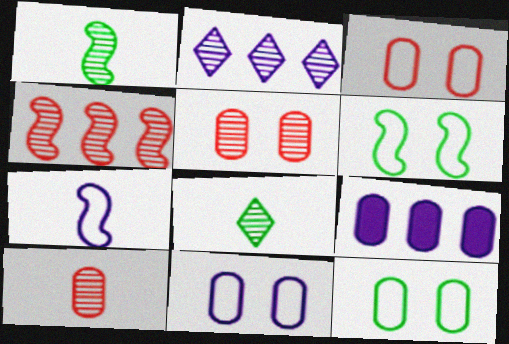[[1, 2, 5], 
[3, 11, 12], 
[9, 10, 12]]